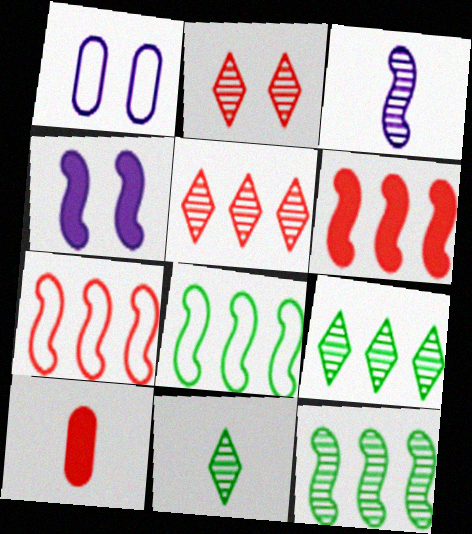[[1, 6, 11], 
[2, 7, 10]]